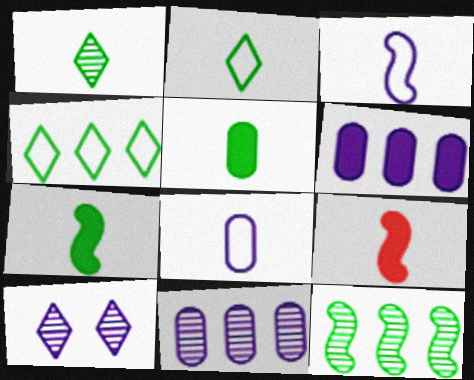[[1, 8, 9], 
[3, 6, 10]]